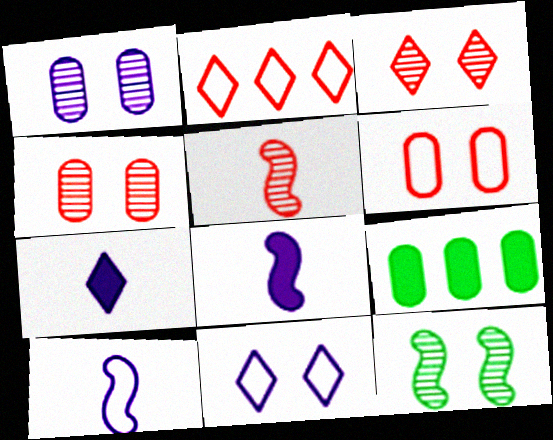[[1, 3, 12], 
[3, 9, 10], 
[5, 9, 11]]